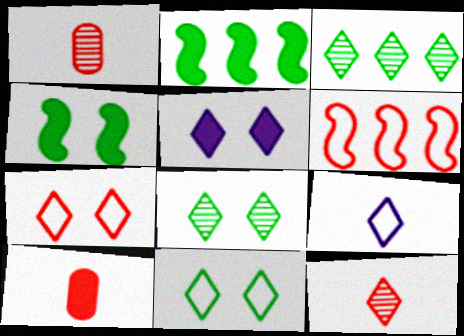[[2, 5, 10], 
[5, 7, 8]]